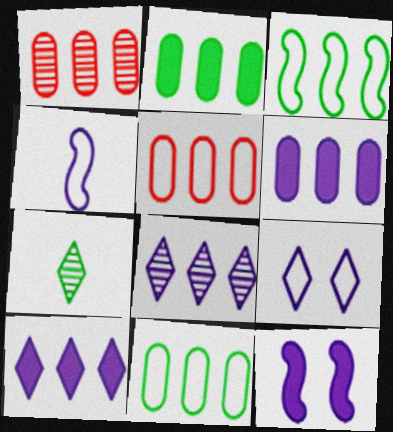[[1, 3, 10], 
[1, 6, 11], 
[5, 7, 12]]